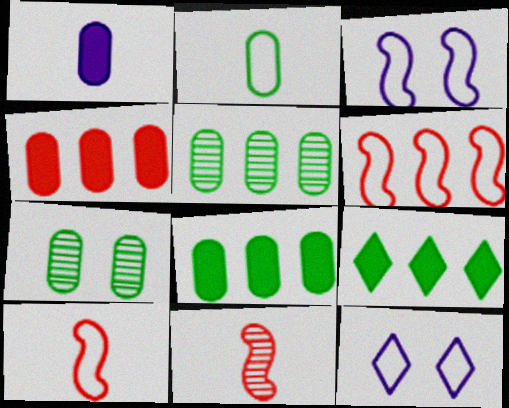[[2, 6, 12], 
[2, 7, 8], 
[8, 11, 12]]